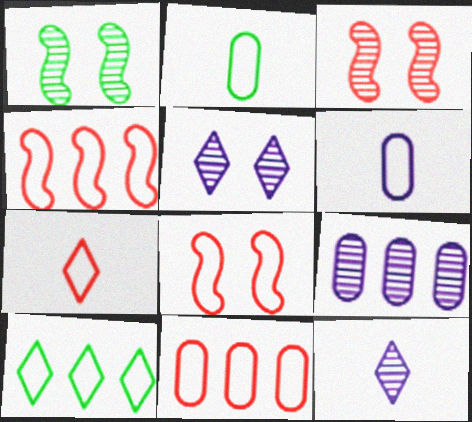[[6, 8, 10], 
[7, 8, 11]]